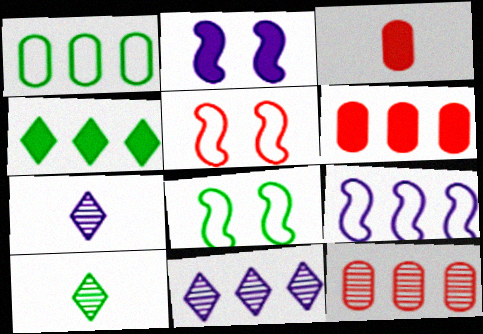[[2, 3, 4], 
[3, 8, 11], 
[4, 9, 12], 
[6, 7, 8]]